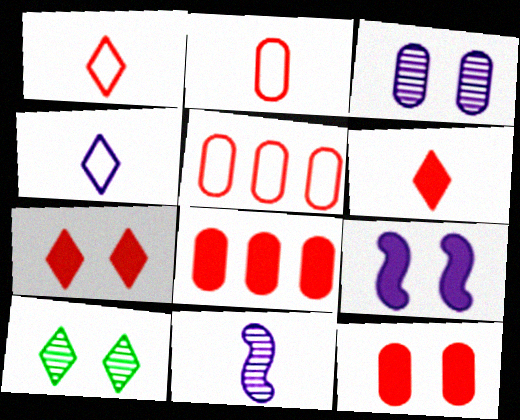[]